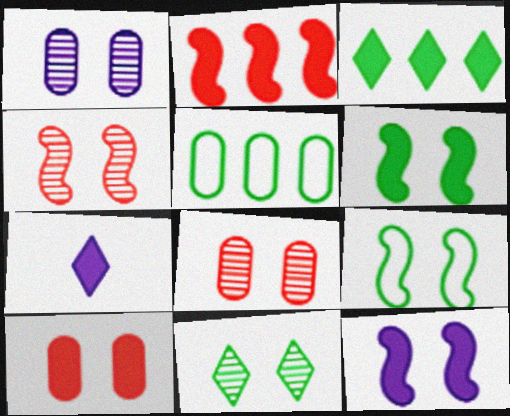[[1, 4, 11], 
[4, 5, 7], 
[4, 9, 12]]